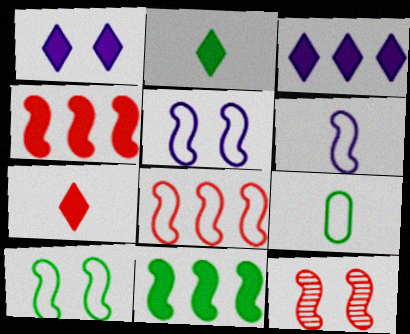[[3, 9, 12], 
[6, 8, 10], 
[6, 11, 12]]